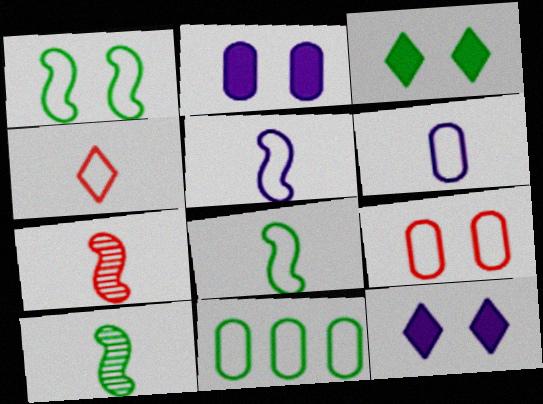[[3, 10, 11], 
[4, 6, 8], 
[6, 9, 11], 
[7, 11, 12]]